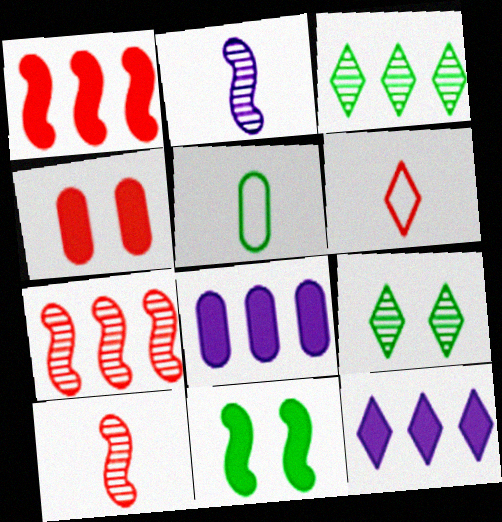[[3, 5, 11], 
[4, 6, 7], 
[6, 9, 12]]